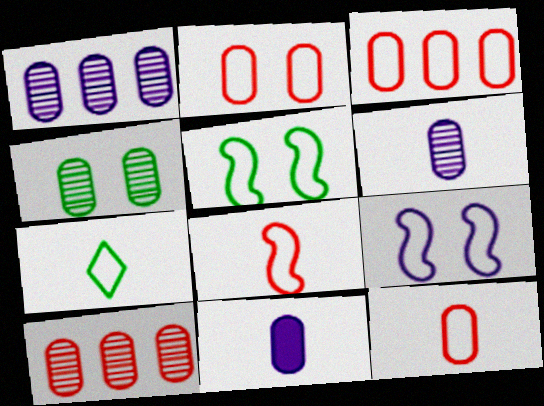[[2, 3, 12], 
[3, 4, 11], 
[3, 7, 9], 
[4, 6, 10]]